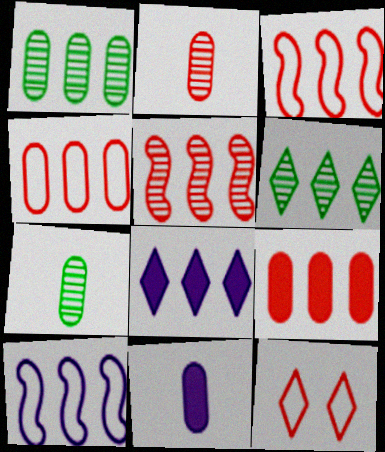[[1, 3, 8], 
[6, 9, 10]]